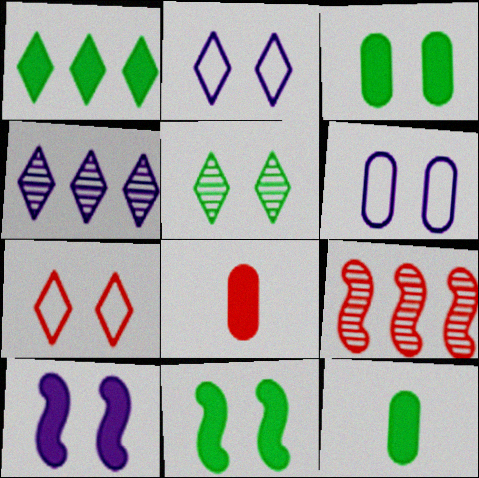[[1, 8, 10], 
[1, 11, 12], 
[2, 9, 12], 
[7, 8, 9]]